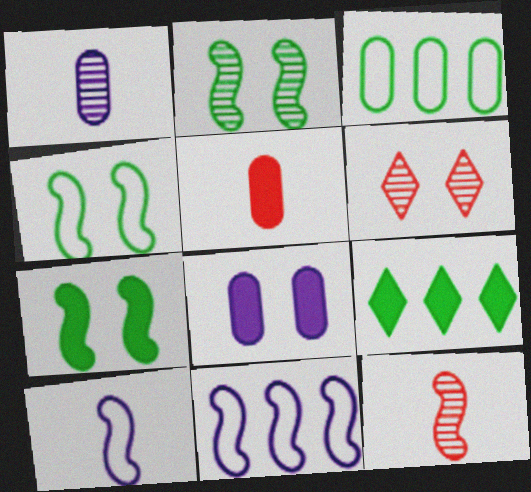[[2, 4, 7], 
[4, 6, 8], 
[7, 11, 12]]